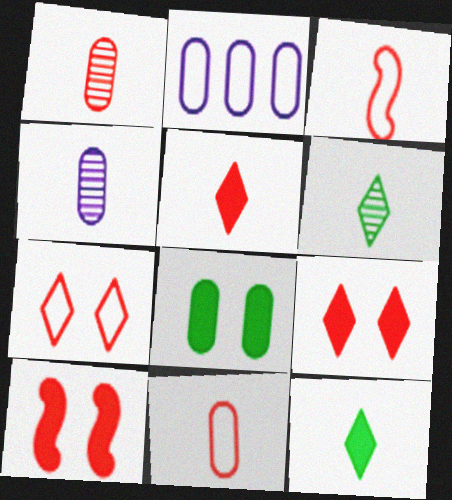[[1, 2, 8], 
[1, 3, 5], 
[2, 6, 10], 
[3, 4, 12]]